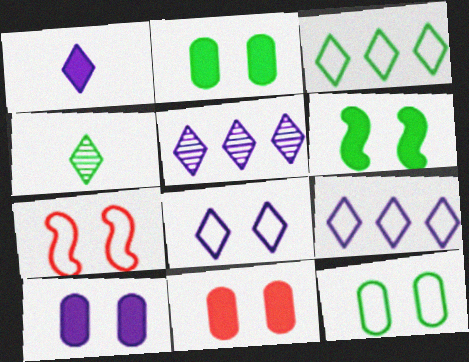[[1, 5, 8], 
[2, 10, 11], 
[7, 8, 12]]